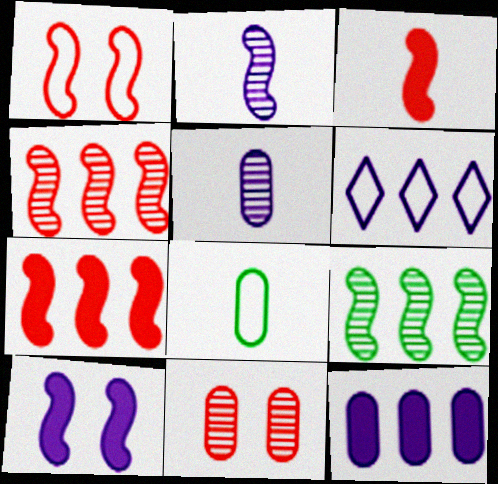[[1, 3, 4], 
[1, 6, 8], 
[5, 6, 10], 
[8, 11, 12]]